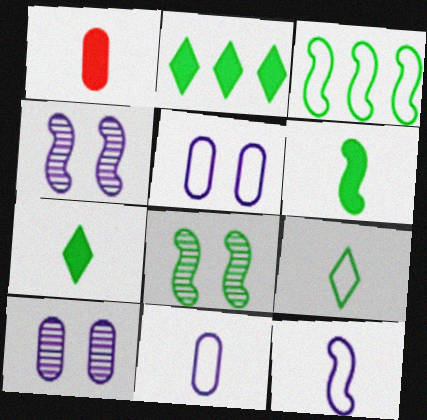[[3, 6, 8]]